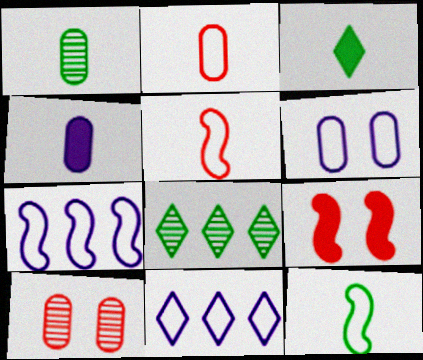[[1, 2, 4], 
[1, 3, 12], 
[1, 9, 11], 
[3, 7, 10]]